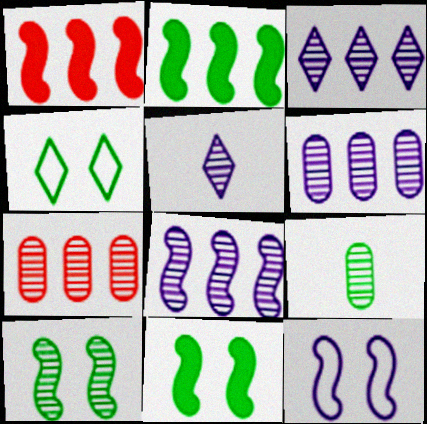[[2, 4, 9], 
[3, 6, 8], 
[5, 7, 10]]